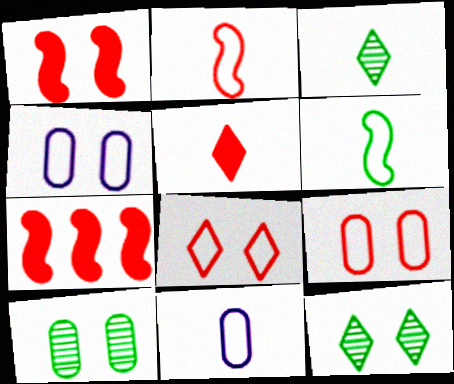[[1, 4, 12], 
[3, 4, 7], 
[7, 11, 12]]